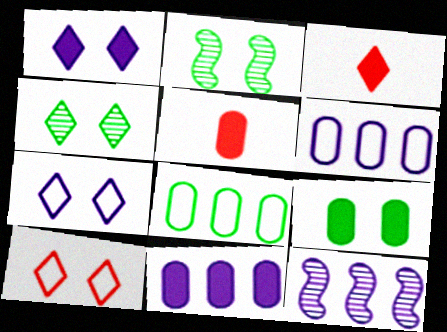[[1, 4, 10], 
[2, 3, 6], 
[5, 9, 11]]